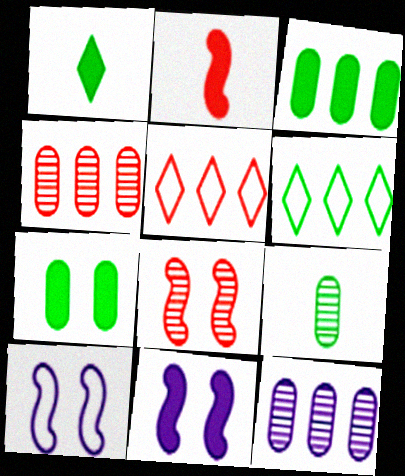[[1, 4, 10], 
[5, 9, 11]]